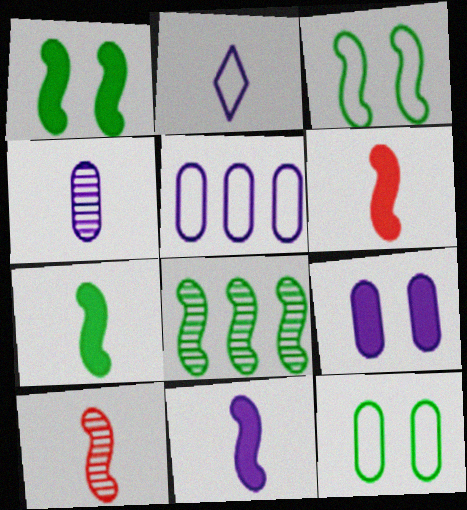[[2, 4, 11], 
[3, 7, 8], 
[4, 5, 9], 
[6, 7, 11]]